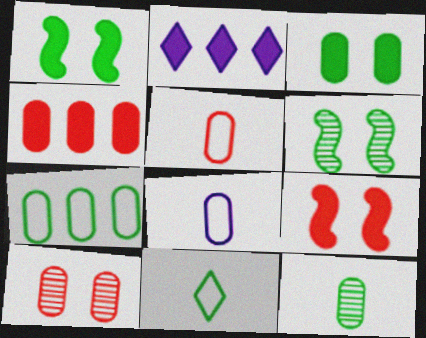[[2, 5, 6], 
[3, 7, 12], 
[4, 5, 10]]